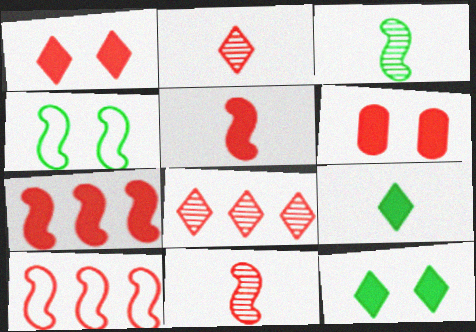[[2, 6, 10]]